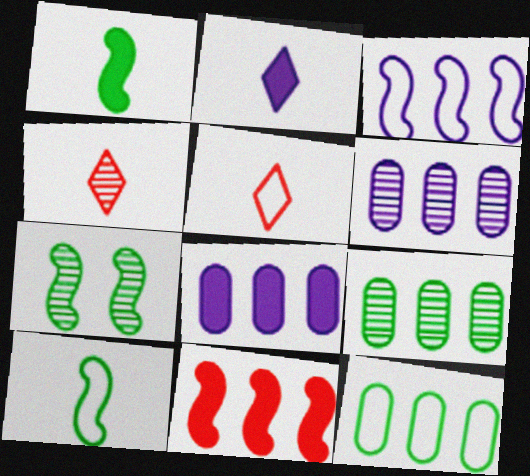[[4, 6, 7], 
[5, 7, 8]]